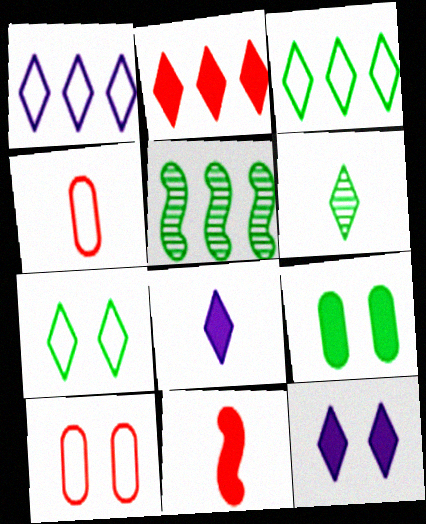[[4, 5, 12], 
[5, 8, 10]]